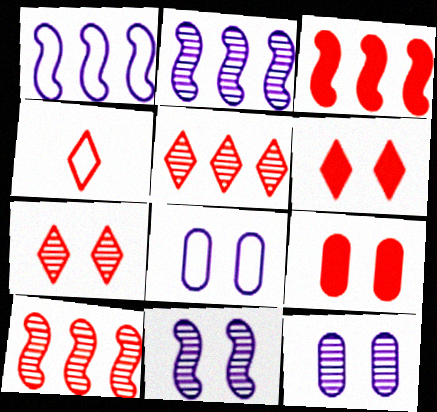[[4, 5, 6], 
[4, 9, 10]]